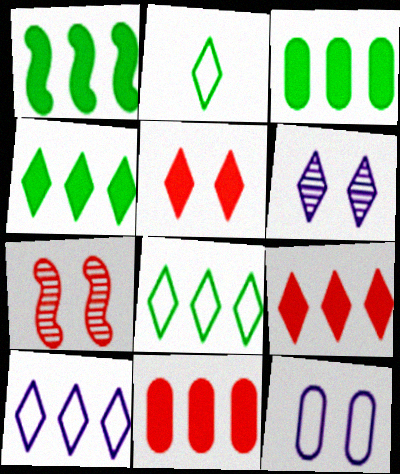[[1, 3, 4], 
[2, 6, 9]]